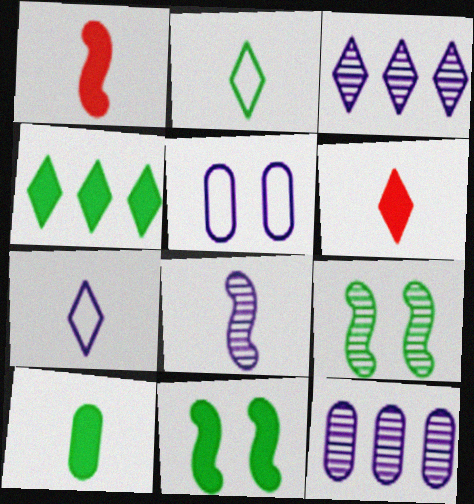[[4, 10, 11]]